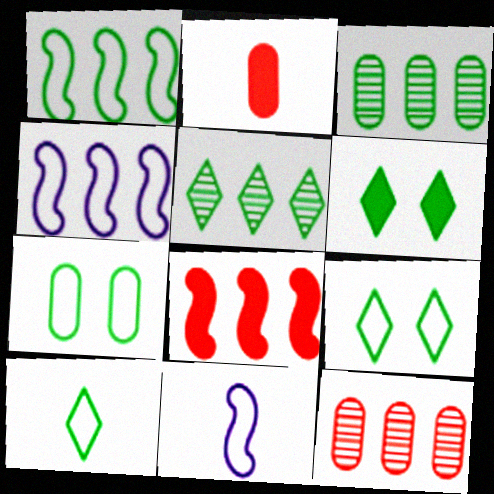[[1, 7, 10], 
[5, 6, 10], 
[6, 11, 12]]